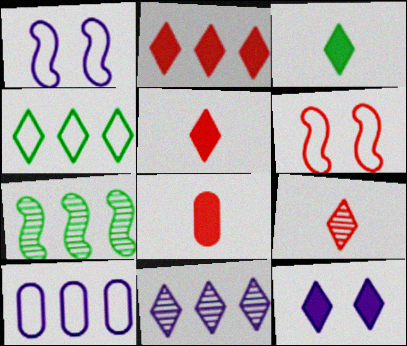[[2, 3, 12], 
[2, 4, 11], 
[2, 7, 10], 
[4, 9, 12]]